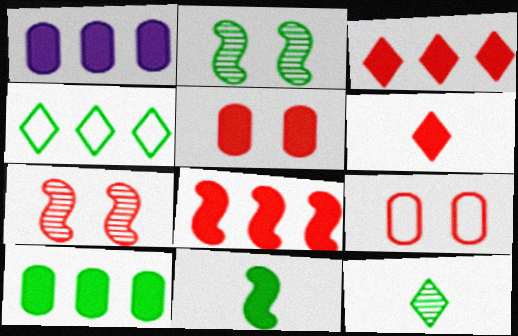[[5, 6, 8]]